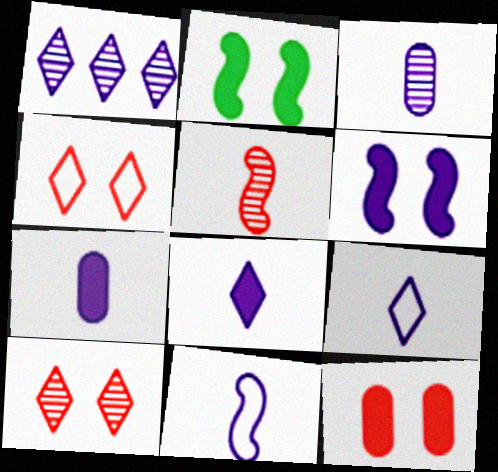[[3, 8, 11]]